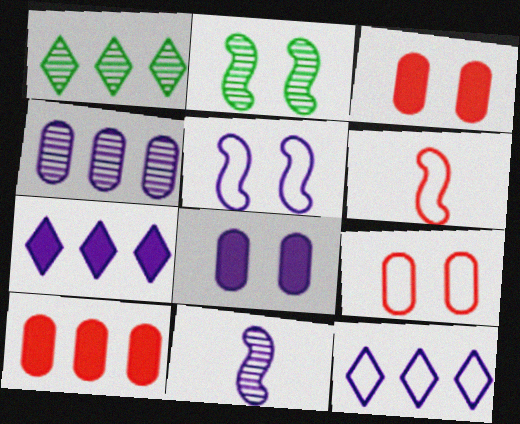[[1, 6, 8], 
[8, 11, 12]]